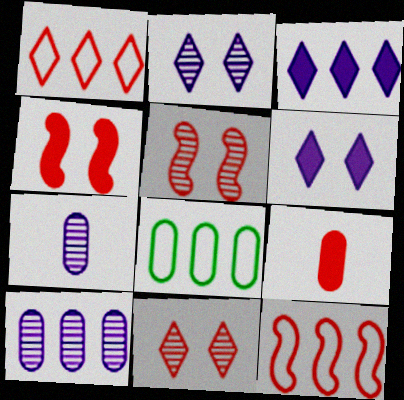[[1, 5, 9], 
[9, 11, 12]]